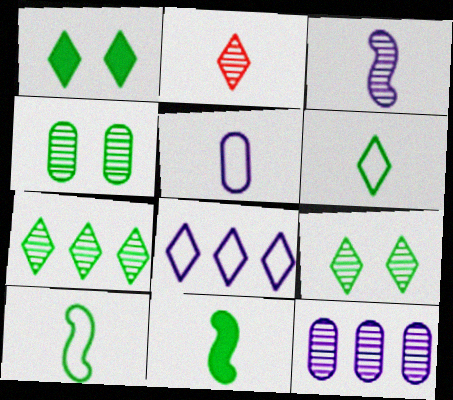[[1, 2, 8], 
[1, 6, 7], 
[2, 5, 11]]